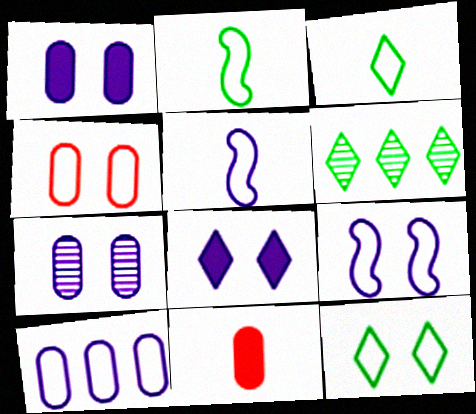[[4, 9, 12], 
[6, 9, 11], 
[7, 8, 9]]